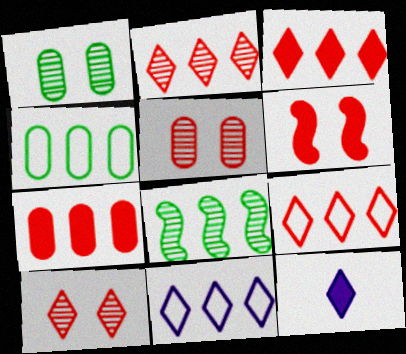[[2, 3, 9], 
[7, 8, 11]]